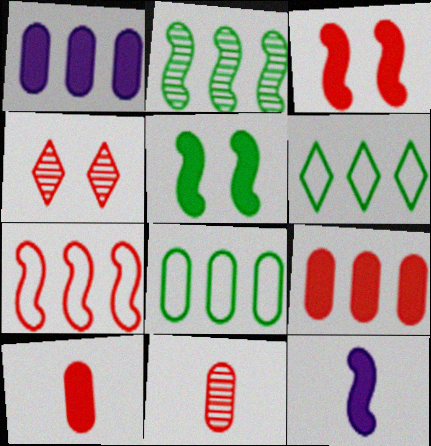[[4, 7, 10], 
[4, 8, 12]]